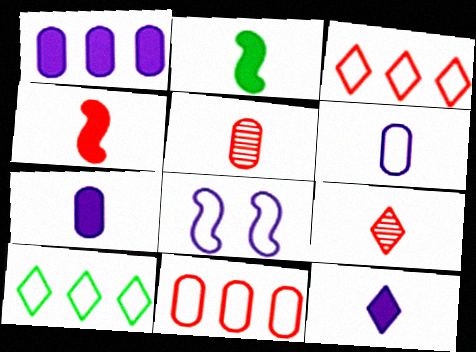[[2, 6, 9]]